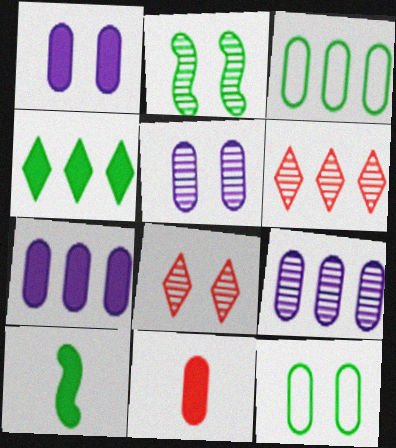[[2, 5, 8], 
[3, 5, 11], 
[9, 11, 12]]